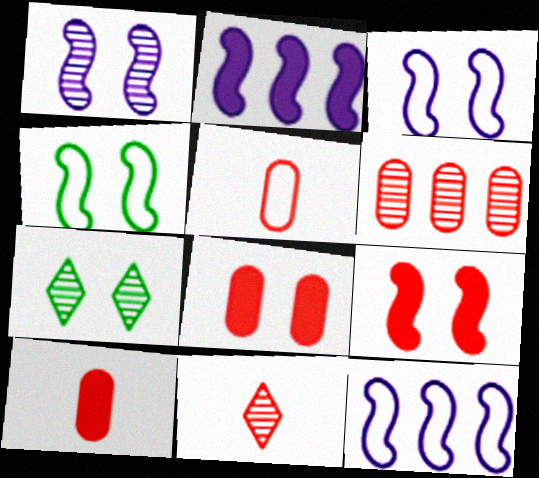[[1, 4, 9], 
[2, 5, 7], 
[3, 7, 8], 
[5, 6, 8], 
[7, 10, 12]]